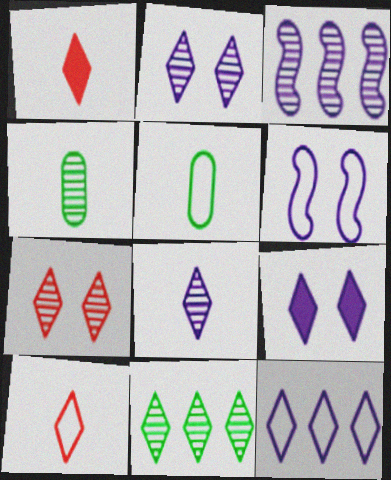[[3, 4, 7], 
[7, 8, 11], 
[8, 9, 12], 
[9, 10, 11]]